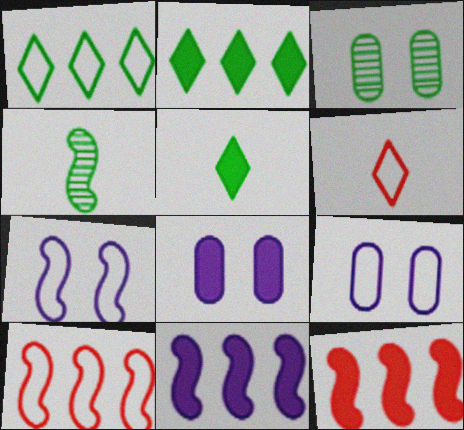[[3, 6, 11], 
[4, 7, 12], 
[5, 8, 12]]